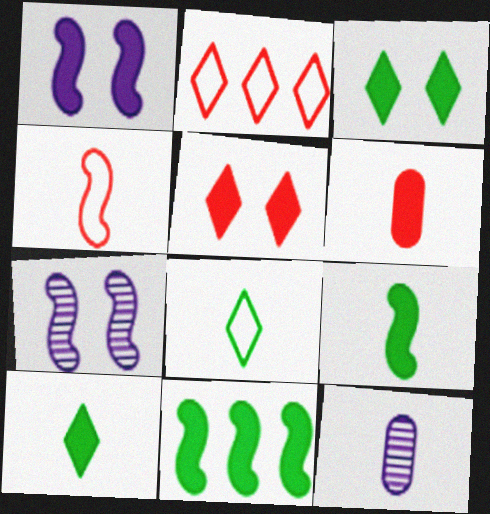[[4, 7, 11], 
[4, 10, 12]]